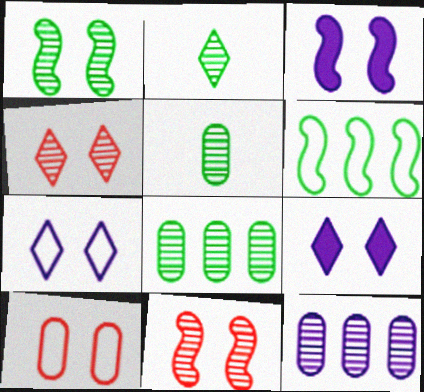[[1, 2, 8], 
[1, 9, 10], 
[2, 11, 12]]